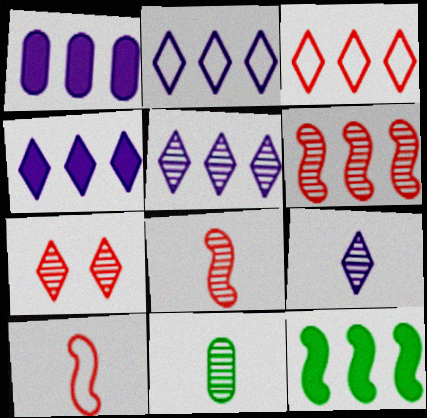[[2, 4, 5], 
[8, 9, 11]]